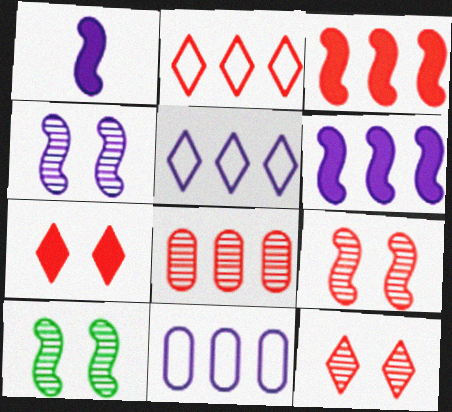[[2, 3, 8], 
[4, 9, 10]]